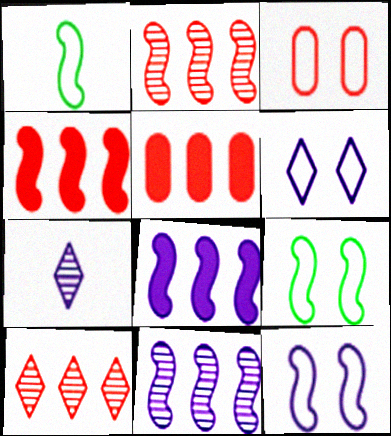[[3, 6, 9], 
[5, 7, 9]]